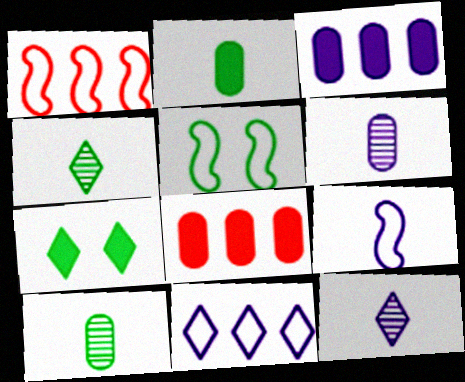[[1, 5, 9], 
[1, 6, 7], 
[5, 8, 12]]